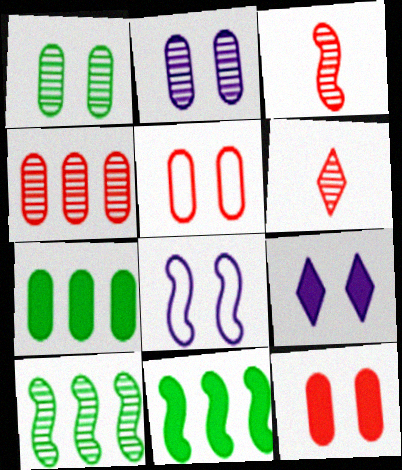[[2, 6, 10], 
[2, 8, 9], 
[3, 8, 11], 
[6, 7, 8]]